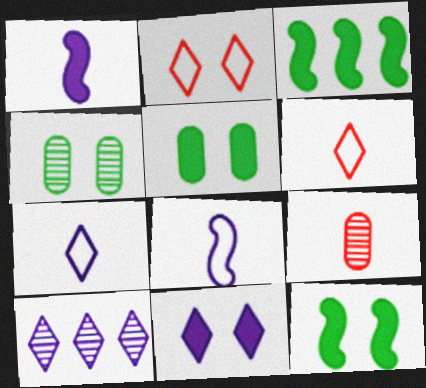[[7, 10, 11]]